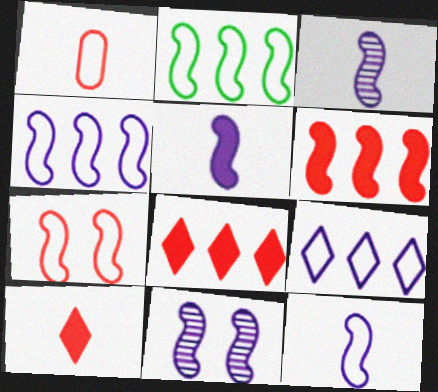[[2, 7, 12], 
[3, 5, 12], 
[4, 5, 11]]